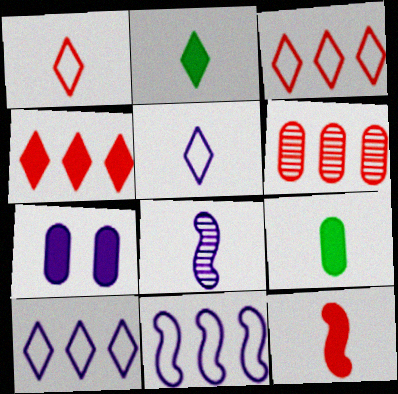[[1, 8, 9], 
[7, 8, 10]]